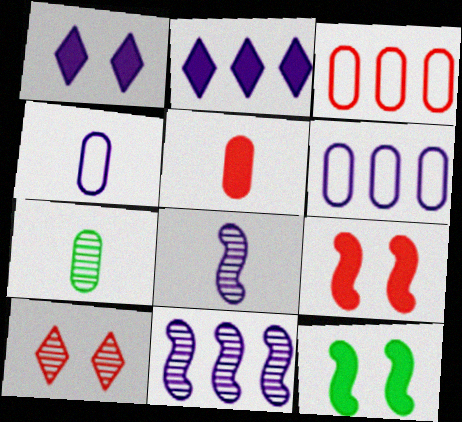[[1, 4, 11], 
[1, 6, 8], 
[2, 5, 12], 
[2, 6, 11], 
[4, 5, 7], 
[7, 10, 11]]